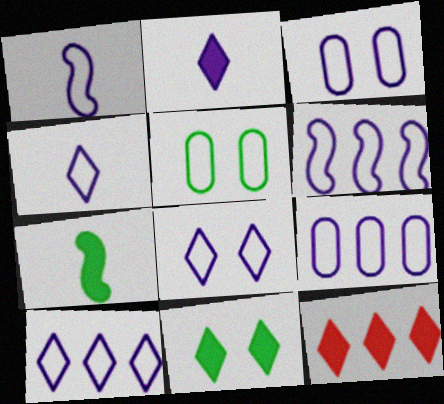[[1, 3, 10], 
[1, 8, 9], 
[2, 11, 12], 
[3, 4, 6], 
[4, 8, 10], 
[6, 9, 10]]